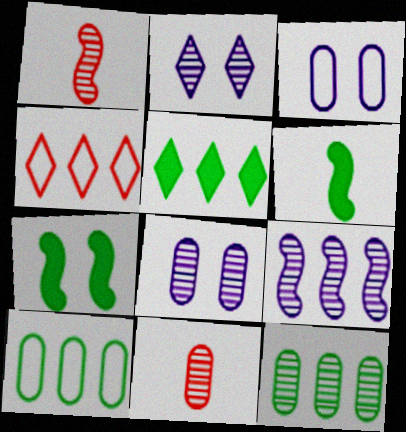[[1, 2, 12], 
[1, 3, 5], 
[4, 6, 8], 
[8, 11, 12]]